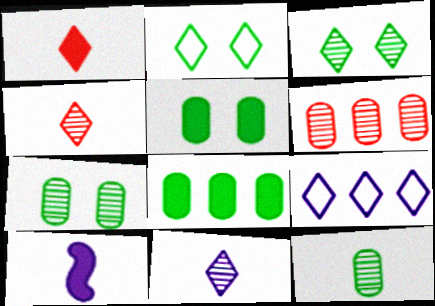[[1, 3, 9], 
[2, 6, 10]]